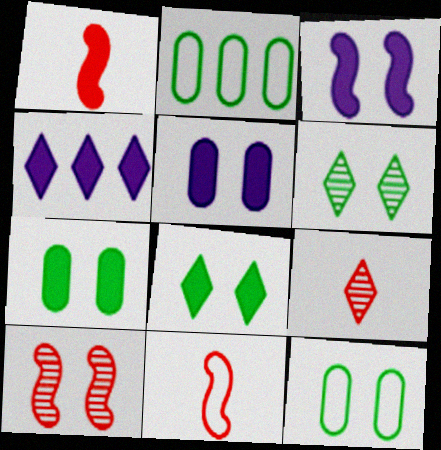[[1, 4, 7], 
[2, 3, 9]]